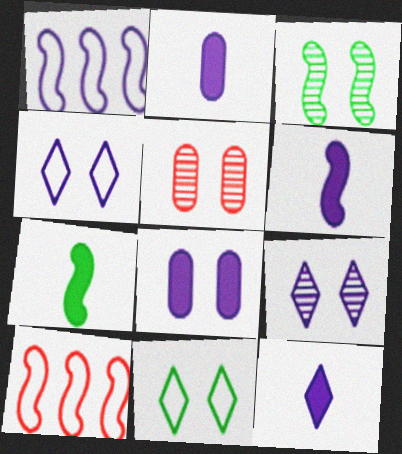[[1, 2, 9], 
[2, 6, 12], 
[3, 5, 9], 
[3, 6, 10]]